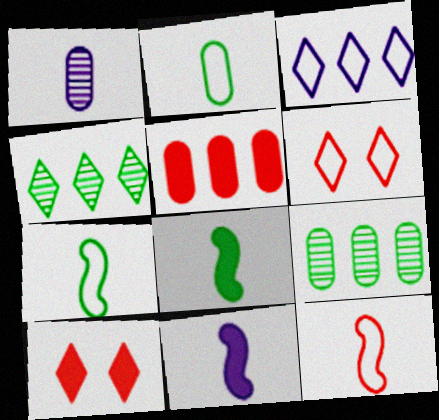[[6, 9, 11]]